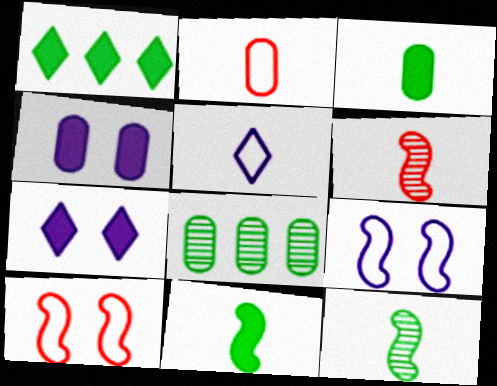[[2, 4, 8], 
[3, 5, 6]]